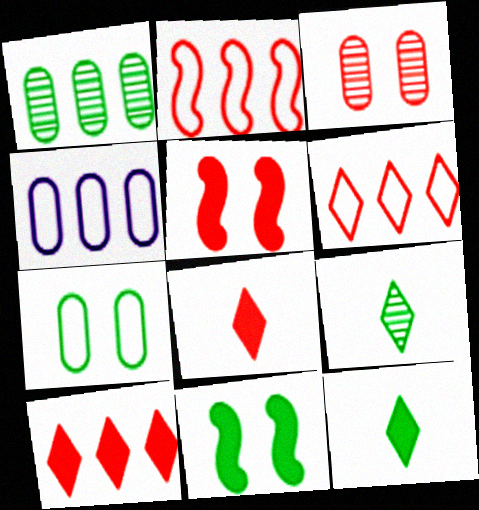[[2, 3, 8], 
[4, 5, 9]]